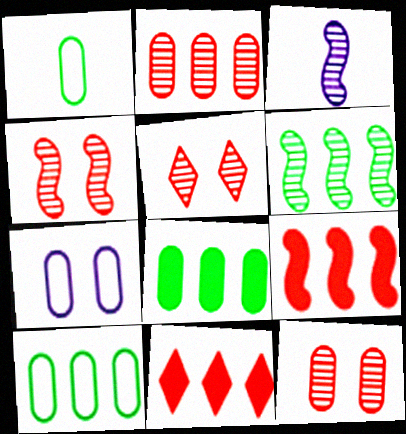[[3, 4, 6], 
[4, 5, 12]]